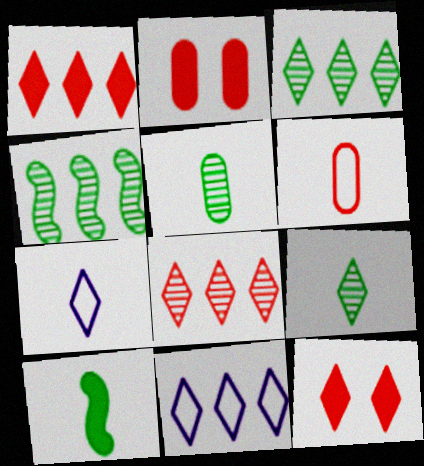[[1, 3, 11], 
[2, 4, 7], 
[3, 7, 12], 
[9, 11, 12]]